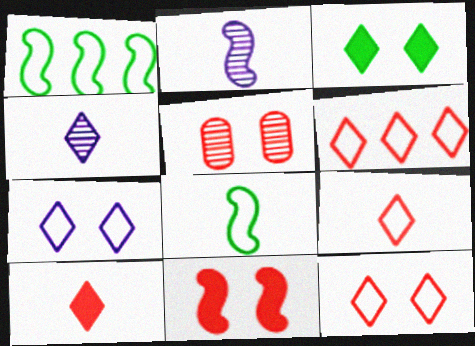[[1, 2, 11], 
[3, 4, 6], 
[5, 11, 12], 
[6, 9, 12]]